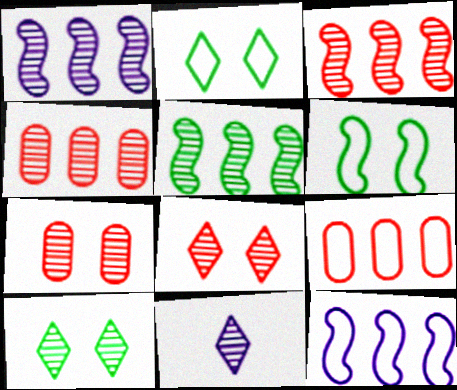[[1, 3, 5], 
[5, 7, 11]]